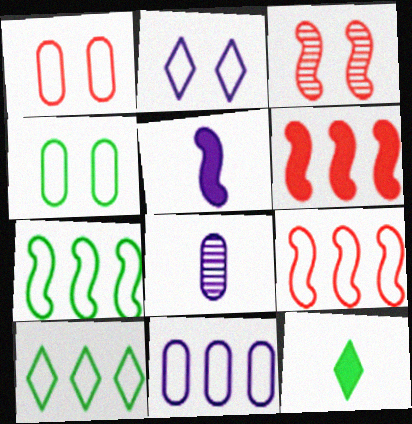[[3, 5, 7], 
[3, 11, 12], 
[9, 10, 11]]